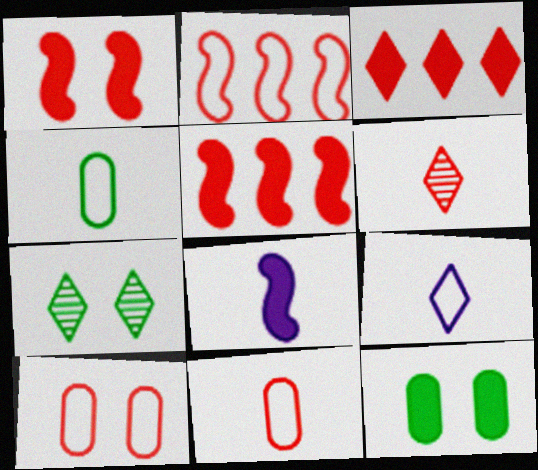[[3, 7, 9], 
[3, 8, 12], 
[4, 6, 8], 
[5, 6, 10]]